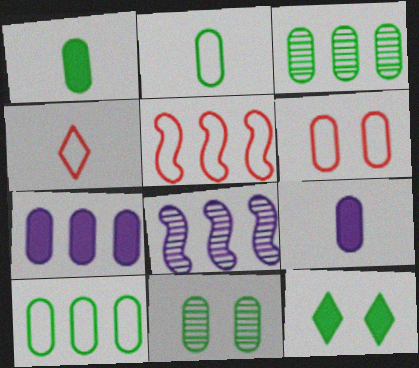[[1, 10, 11], 
[3, 6, 9], 
[4, 5, 6]]